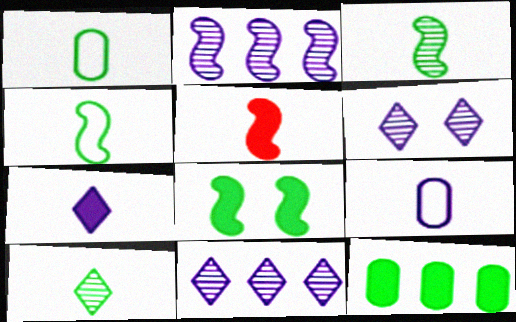[[5, 9, 10]]